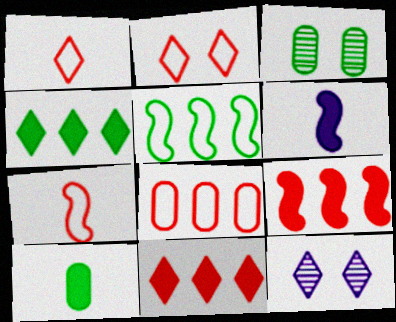[[1, 4, 12], 
[2, 7, 8]]